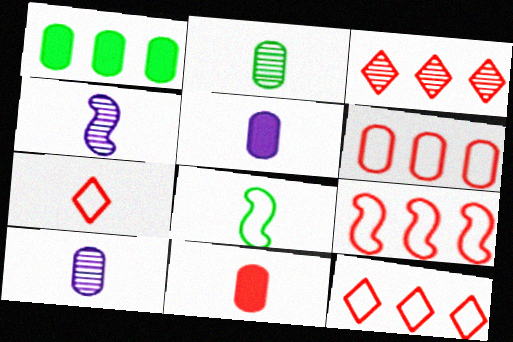[[6, 9, 12]]